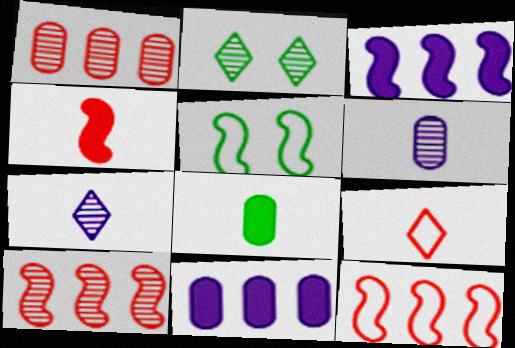[[2, 6, 10]]